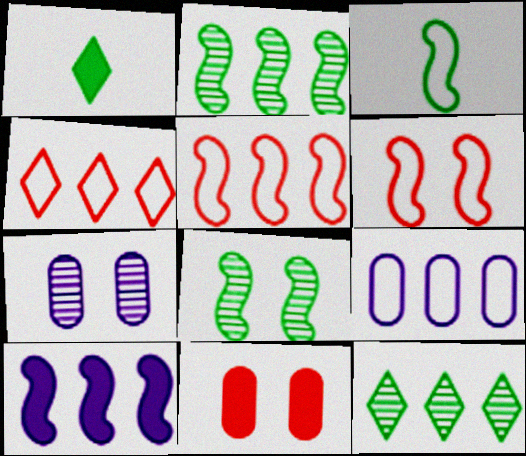[[1, 5, 7], 
[1, 10, 11], 
[2, 5, 10]]